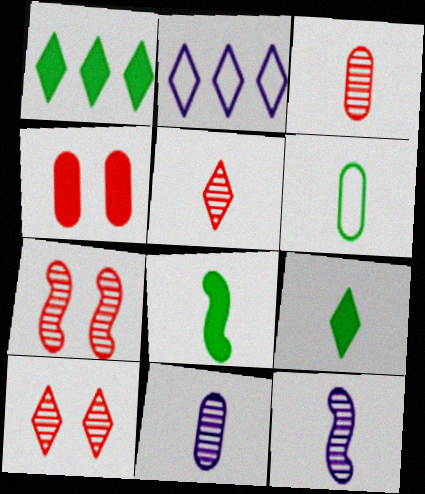[[2, 9, 10]]